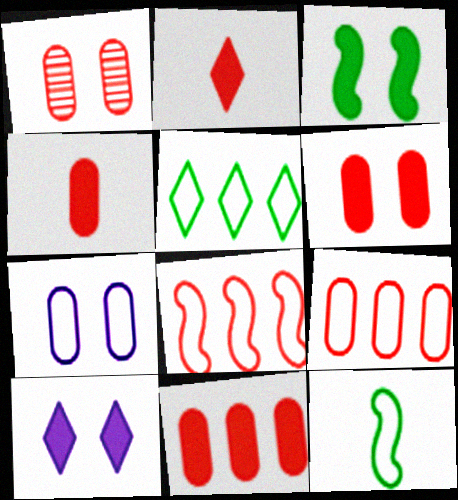[[1, 2, 8], 
[1, 4, 9], 
[3, 6, 10], 
[4, 6, 11]]